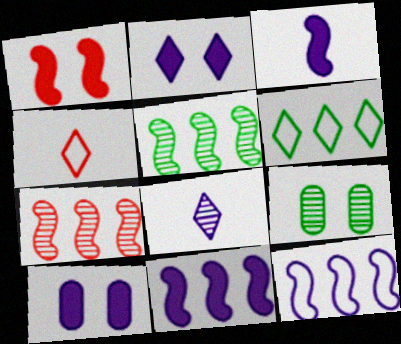[[4, 5, 10], 
[4, 9, 11], 
[7, 8, 9], 
[8, 10, 12]]